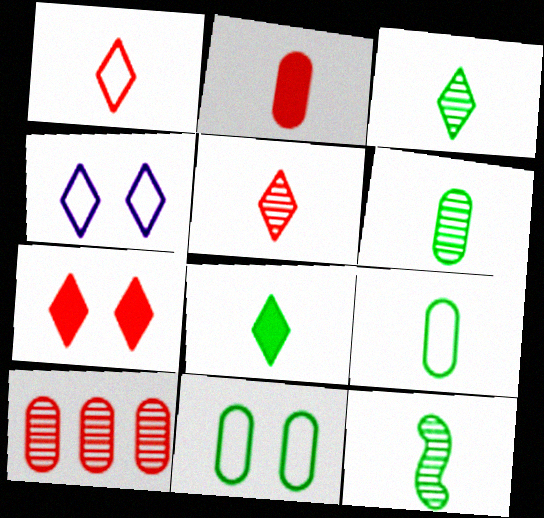[[3, 6, 12], 
[8, 9, 12]]